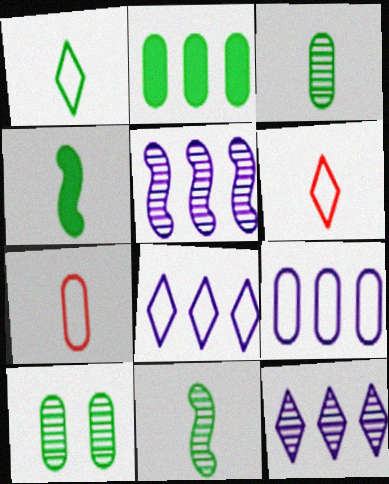[[1, 3, 4]]